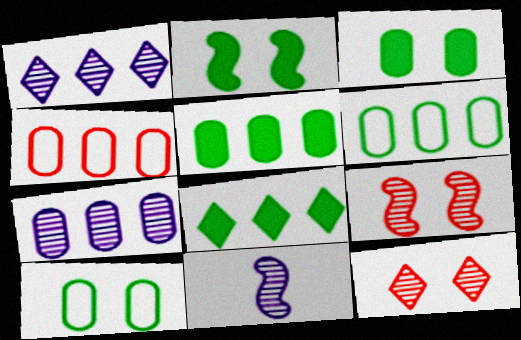[[4, 5, 7]]